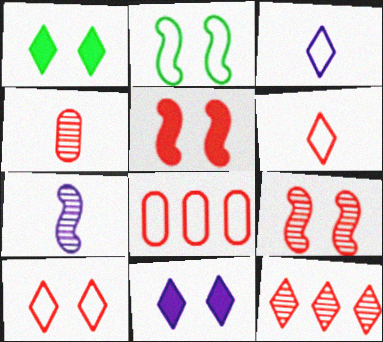[[1, 3, 12], 
[1, 7, 8], 
[2, 3, 8], 
[4, 9, 12]]